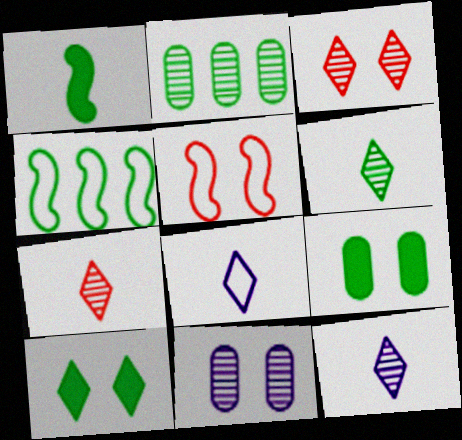[[4, 6, 9], 
[5, 10, 11], 
[6, 7, 12]]